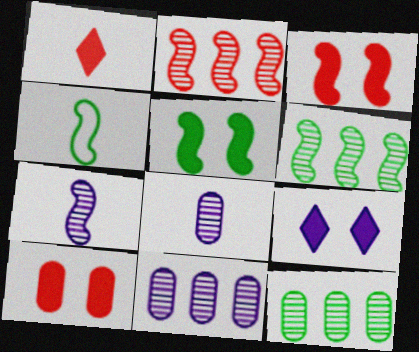[[1, 4, 8], 
[4, 5, 6], 
[5, 9, 10]]